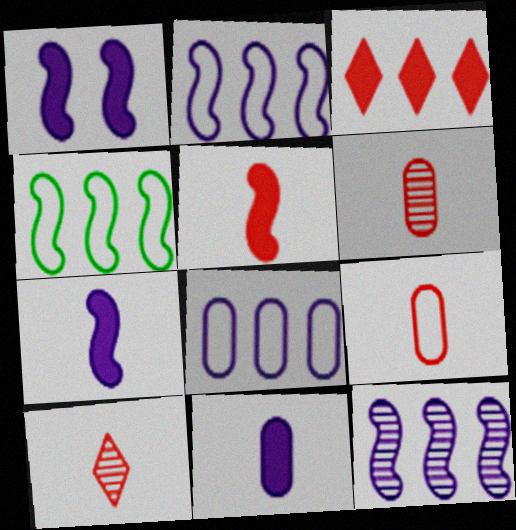[[5, 9, 10]]